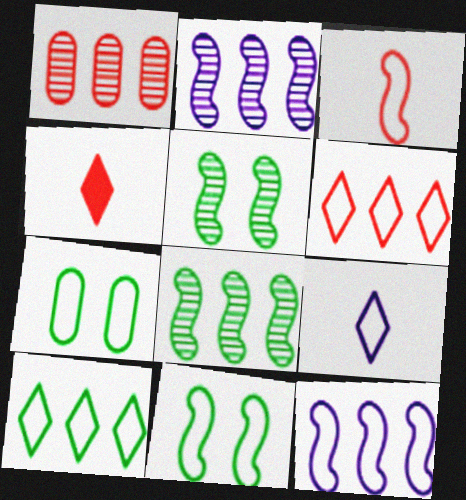[[2, 4, 7], 
[3, 11, 12]]